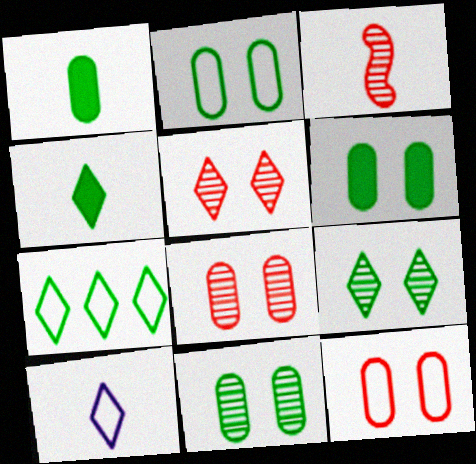[[1, 3, 10], 
[2, 6, 11], 
[4, 7, 9]]